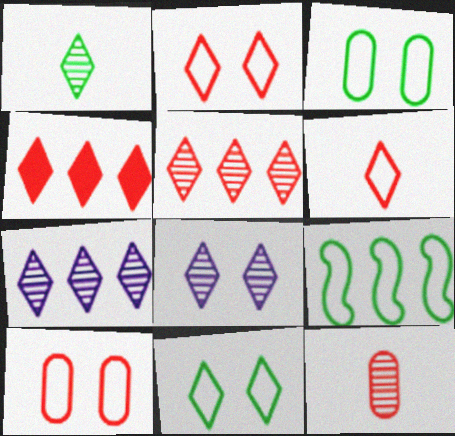[[1, 5, 8]]